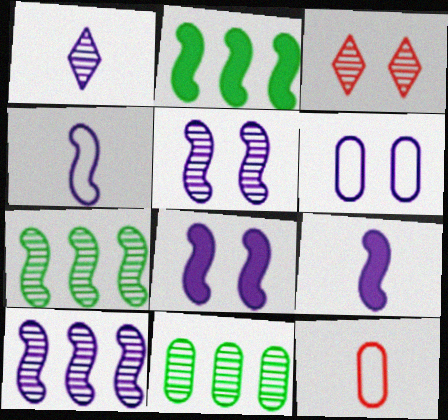[[4, 8, 10]]